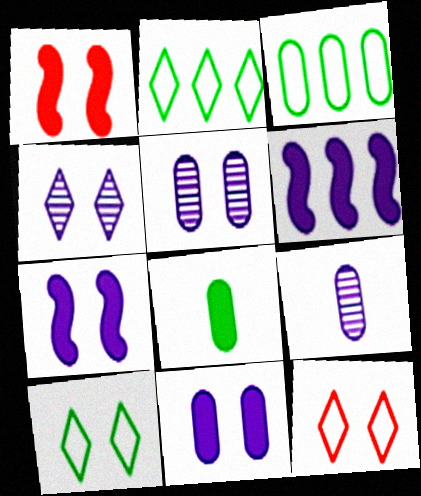[[1, 2, 9], 
[1, 5, 10]]